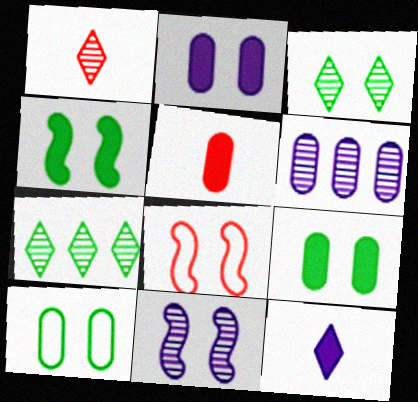[[2, 3, 8], 
[3, 4, 10], 
[4, 8, 11], 
[5, 6, 10]]